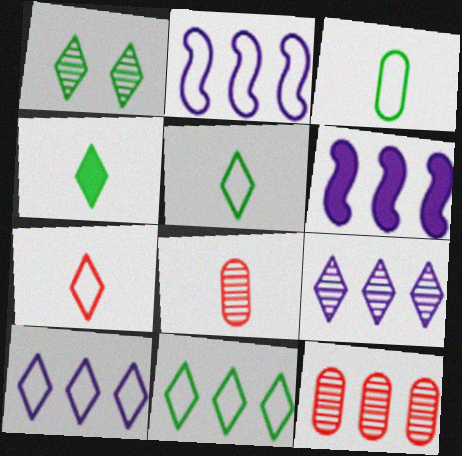[[1, 4, 11], 
[6, 11, 12]]